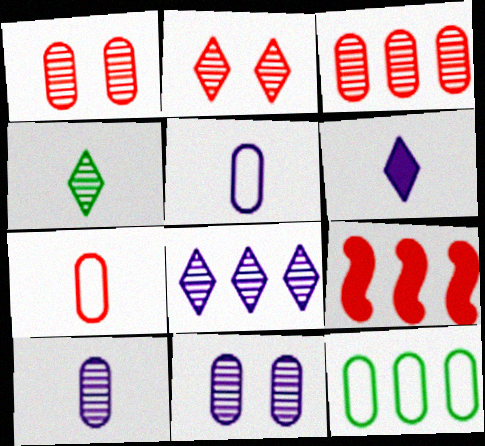[[2, 4, 8], 
[2, 7, 9], 
[8, 9, 12]]